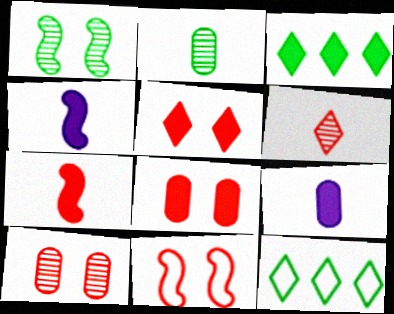[[3, 4, 8], 
[4, 10, 12], 
[5, 10, 11]]